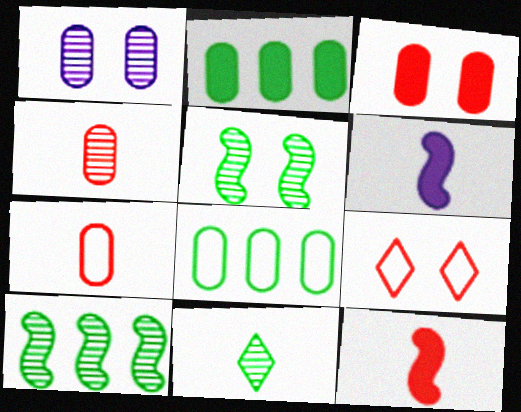[[1, 2, 7], 
[6, 7, 11]]